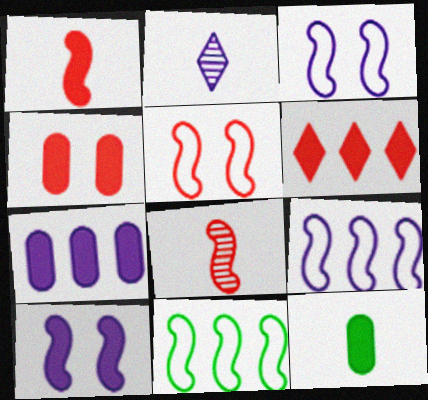[[1, 4, 6], 
[2, 3, 7], 
[2, 4, 11], 
[4, 7, 12], 
[6, 10, 12], 
[8, 10, 11]]